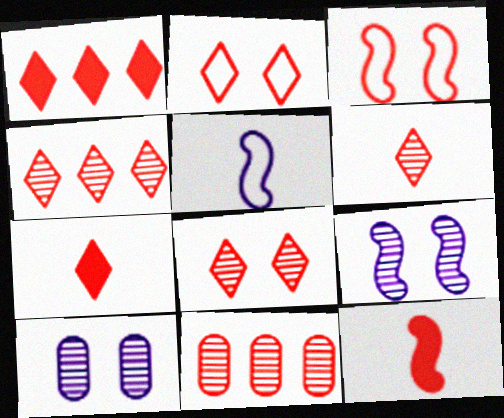[[1, 2, 6], 
[2, 4, 7], 
[2, 11, 12], 
[3, 7, 11], 
[4, 6, 8]]